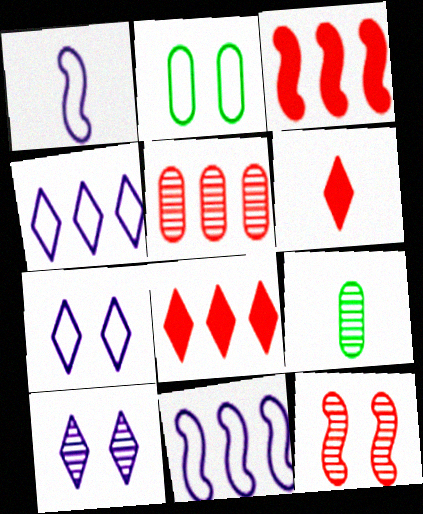[[1, 6, 9], 
[3, 7, 9]]